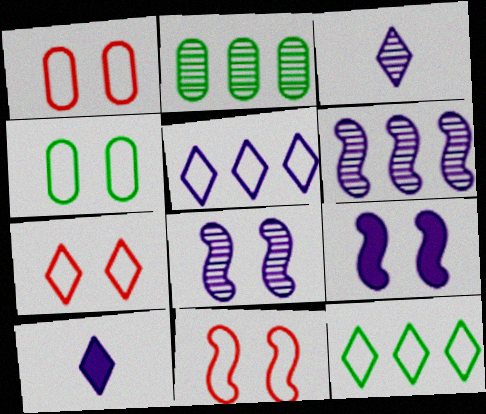[[1, 7, 11], 
[2, 10, 11]]